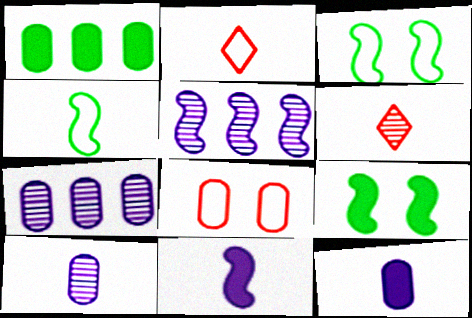[[1, 8, 10], 
[2, 7, 9], 
[4, 6, 12]]